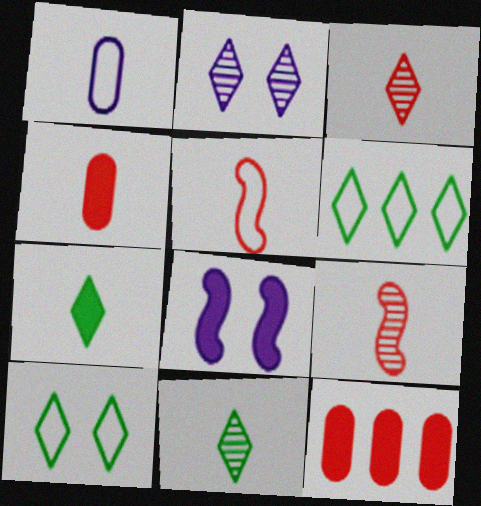[[1, 7, 9], 
[3, 4, 5], 
[7, 8, 12]]